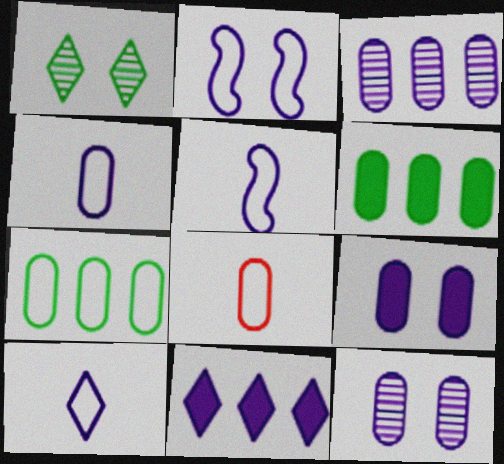[[3, 4, 9], 
[4, 5, 10], 
[5, 11, 12], 
[6, 8, 12]]